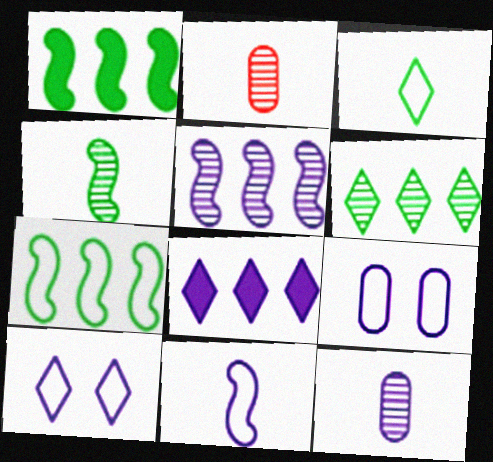[[1, 2, 10]]